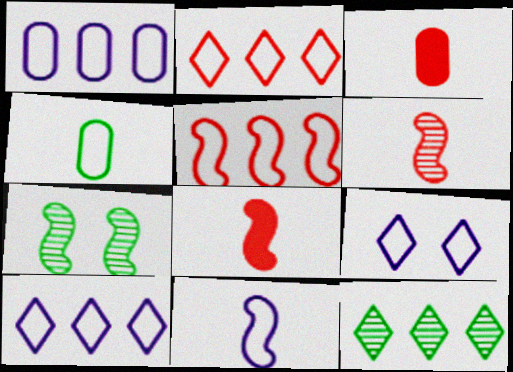[[1, 9, 11], 
[3, 7, 10], 
[4, 5, 9]]